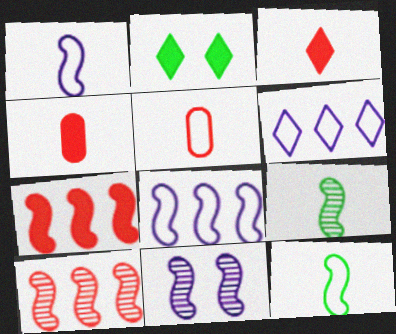[[7, 11, 12], 
[9, 10, 11]]